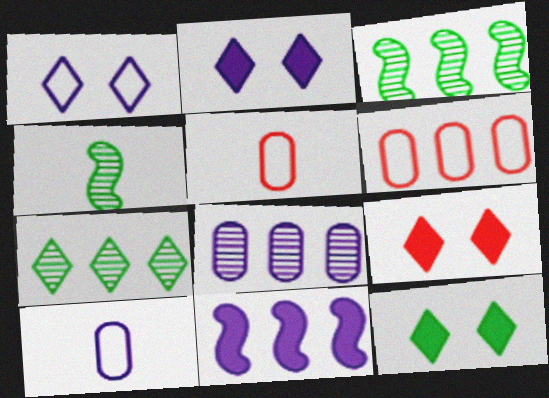[[2, 3, 5], 
[2, 4, 6], 
[2, 9, 12], 
[3, 9, 10], 
[6, 7, 11]]